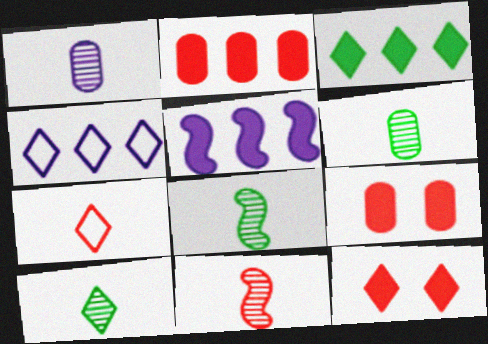[[1, 10, 11], 
[2, 3, 5], 
[4, 8, 9], 
[4, 10, 12], 
[6, 8, 10]]